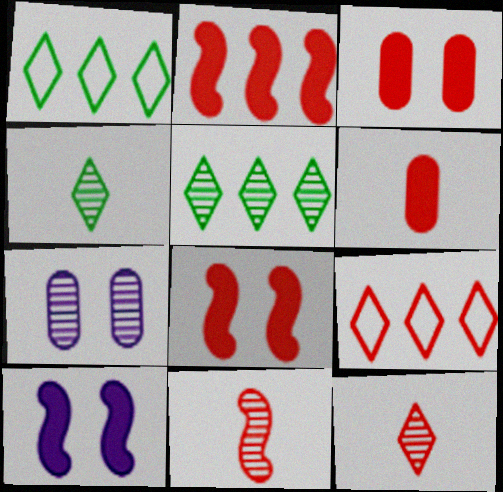[[3, 9, 11], 
[5, 7, 11]]